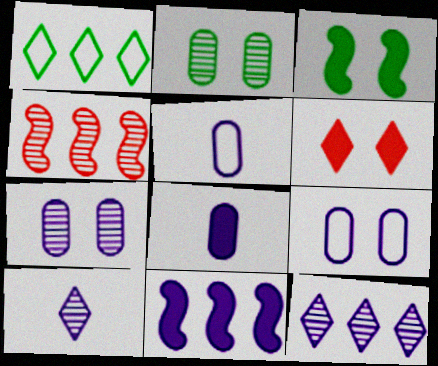[[1, 6, 10], 
[2, 4, 10], 
[9, 10, 11]]